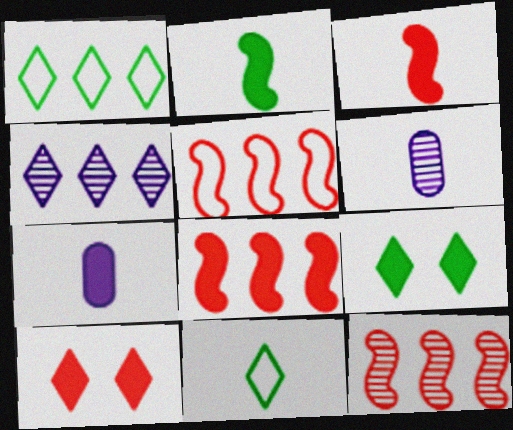[[3, 6, 11], 
[4, 10, 11], 
[5, 6, 9], 
[5, 8, 12], 
[7, 8, 9]]